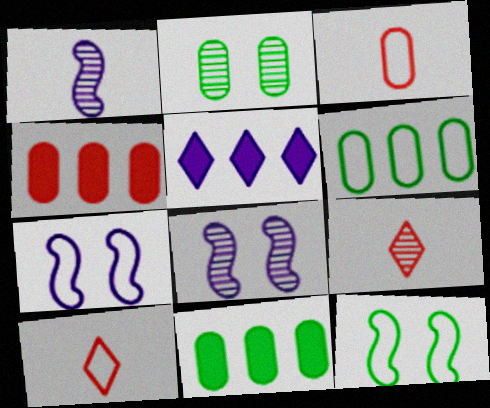[[6, 7, 10], 
[7, 9, 11], 
[8, 10, 11]]